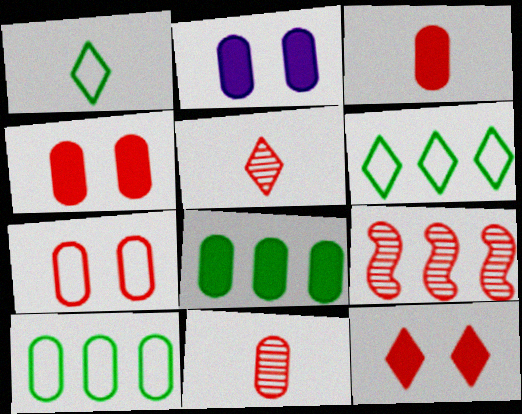[[1, 2, 9], 
[2, 3, 8], 
[2, 10, 11]]